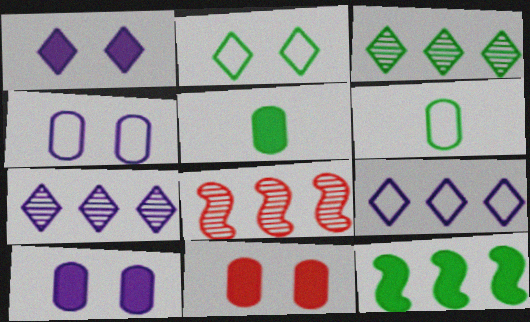[[1, 6, 8]]